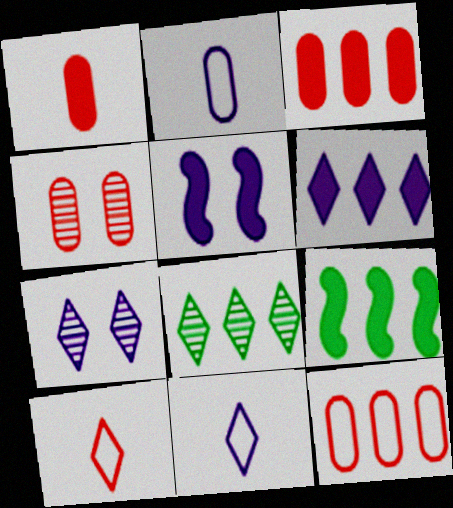[[1, 4, 12], 
[3, 6, 9], 
[4, 9, 11], 
[6, 7, 11]]